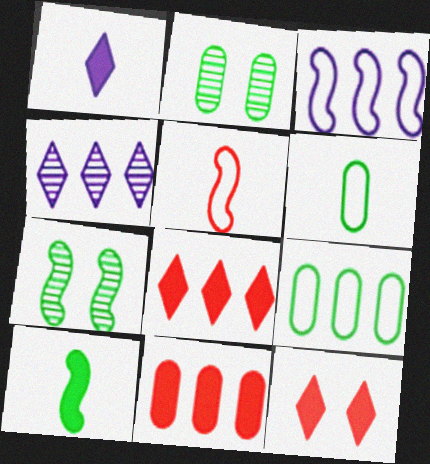[]